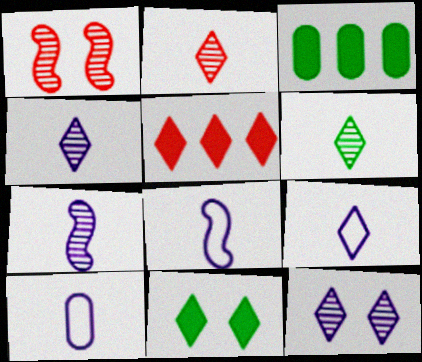[[1, 3, 9], 
[2, 4, 6], 
[8, 9, 10]]